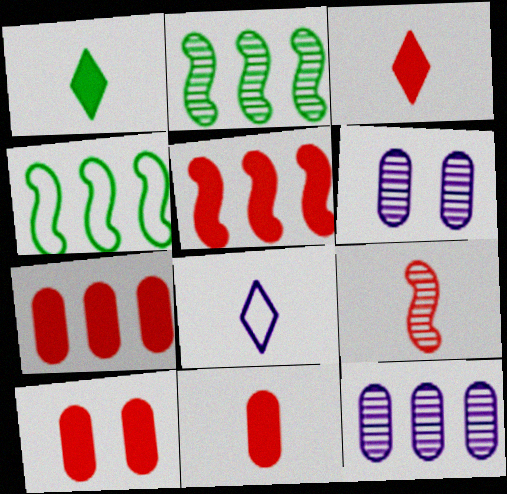[[2, 8, 10], 
[3, 4, 6], 
[3, 5, 10], 
[7, 10, 11]]